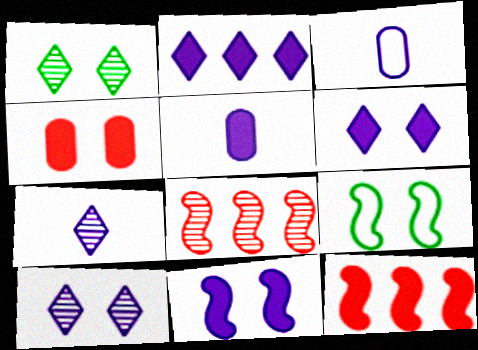[[1, 3, 12], 
[2, 5, 11], 
[4, 9, 10]]